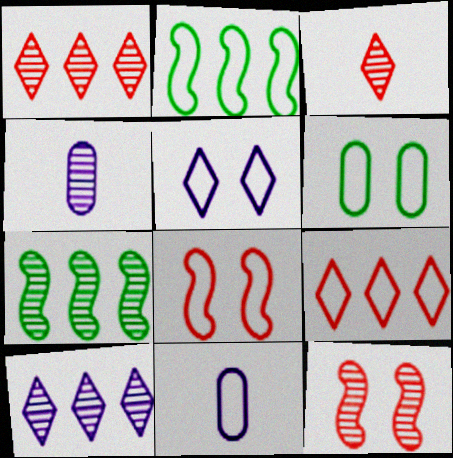[[5, 6, 8]]